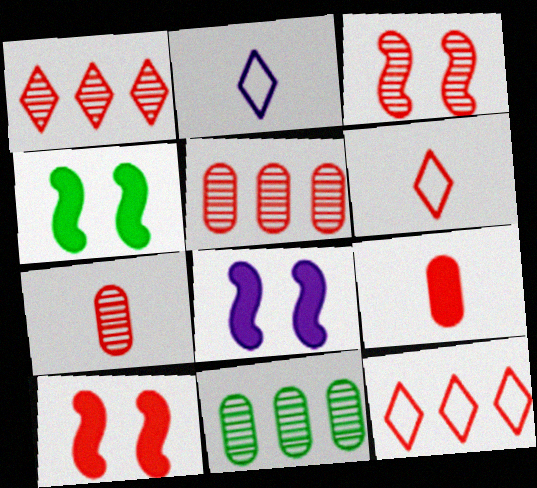[[1, 3, 7], 
[2, 4, 5], 
[2, 10, 11], 
[3, 9, 12], 
[4, 8, 10], 
[5, 6, 10], 
[6, 8, 11], 
[7, 10, 12]]